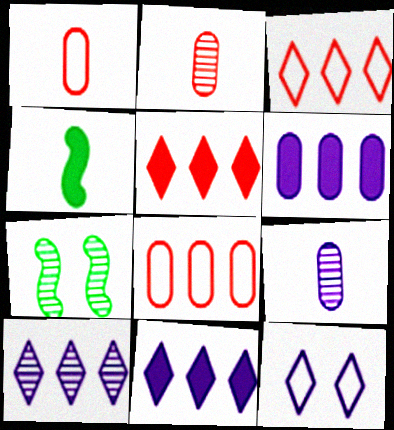[[1, 7, 11], 
[2, 7, 10]]